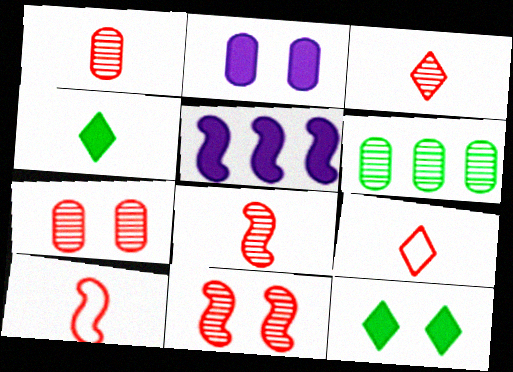[[1, 3, 8]]